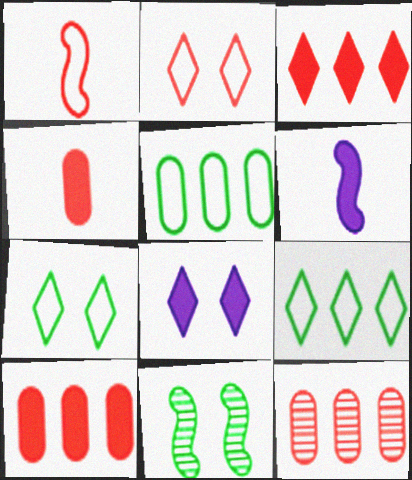[[6, 7, 12]]